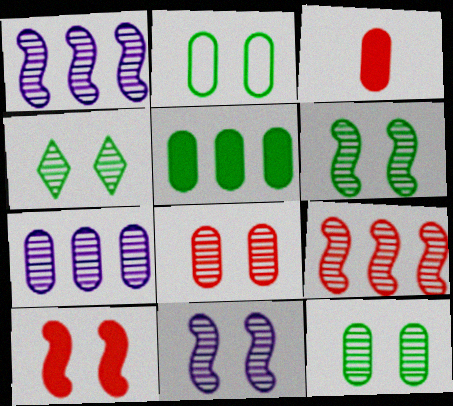[[2, 3, 7], 
[4, 6, 12], 
[4, 8, 11]]